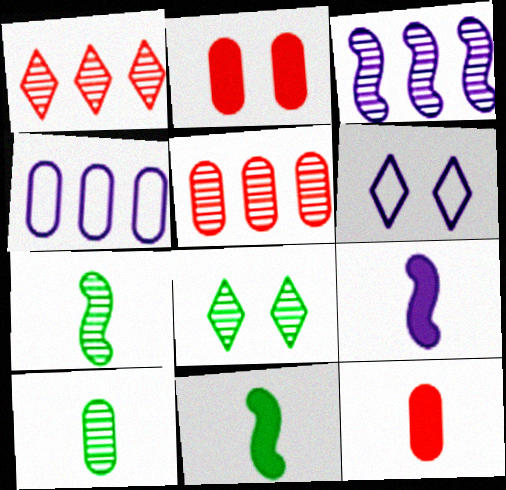[[2, 4, 10], 
[5, 6, 11]]